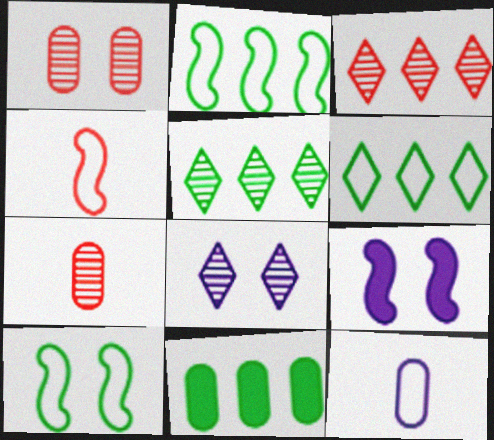[[1, 11, 12], 
[2, 5, 11], 
[4, 8, 11], 
[6, 7, 9]]